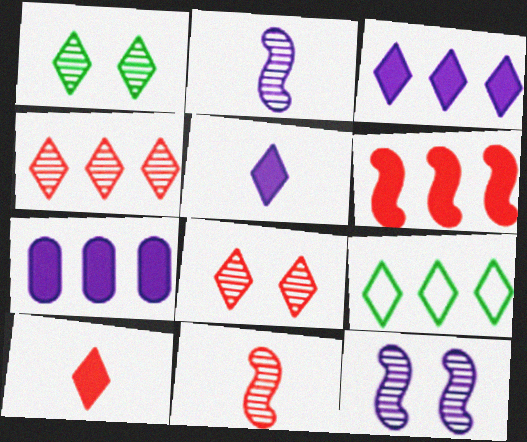[[3, 4, 9], 
[5, 8, 9]]